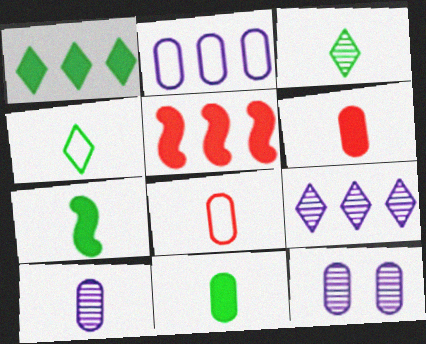[[4, 5, 12], 
[8, 10, 11]]